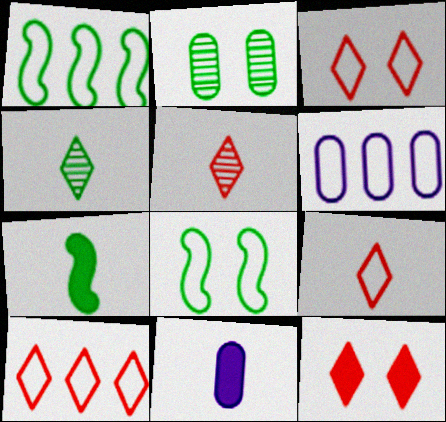[[1, 6, 10], 
[3, 9, 10], 
[5, 10, 12], 
[6, 8, 9]]